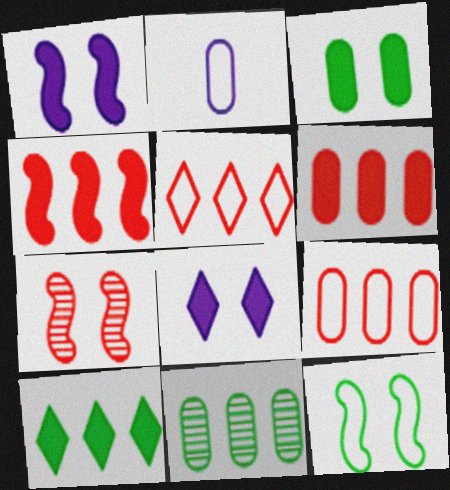[[1, 7, 12], 
[2, 5, 12], 
[2, 7, 10]]